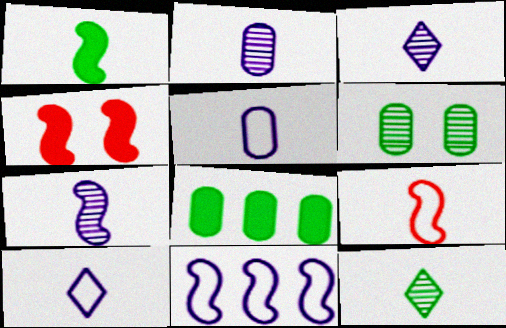[[1, 7, 9], 
[2, 3, 7]]